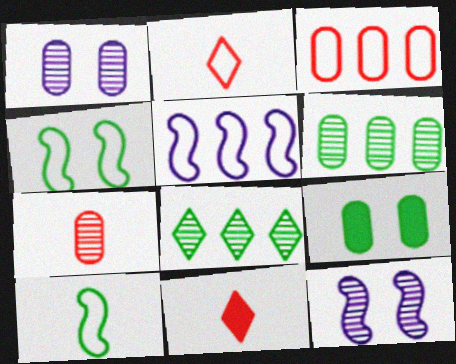[[1, 6, 7], 
[7, 8, 12], 
[8, 9, 10]]